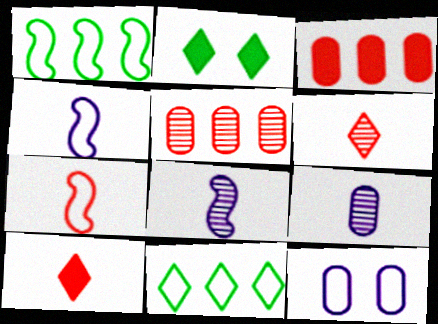[[2, 4, 5], 
[7, 11, 12]]